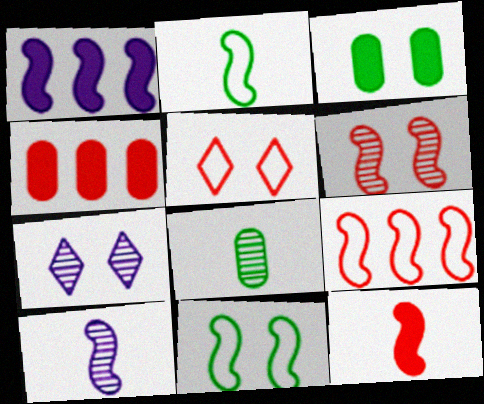[[1, 2, 6], 
[1, 5, 8], 
[2, 4, 7], 
[2, 10, 12], 
[6, 9, 12]]